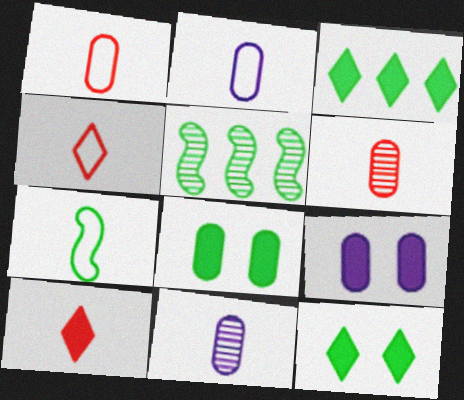[[2, 4, 7], 
[4, 5, 9], 
[7, 10, 11]]